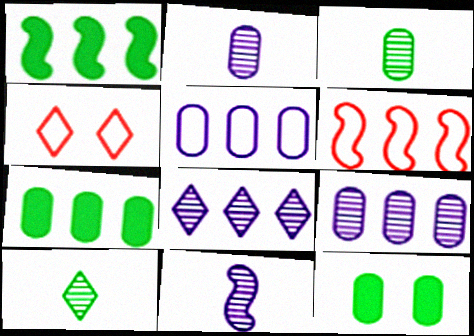[[1, 2, 4], 
[4, 7, 11], 
[6, 7, 8]]